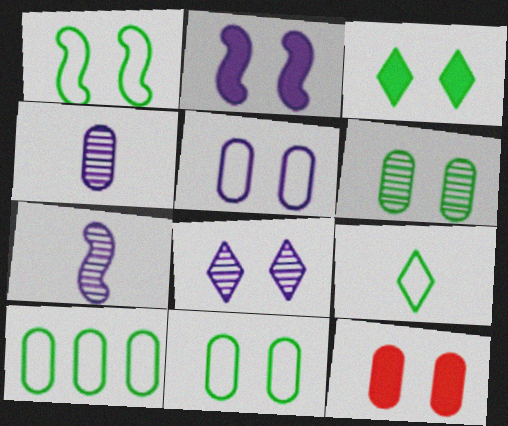[[1, 3, 6], 
[1, 8, 12], 
[1, 9, 10], 
[2, 3, 12], 
[2, 5, 8], 
[4, 10, 12], 
[5, 6, 12]]